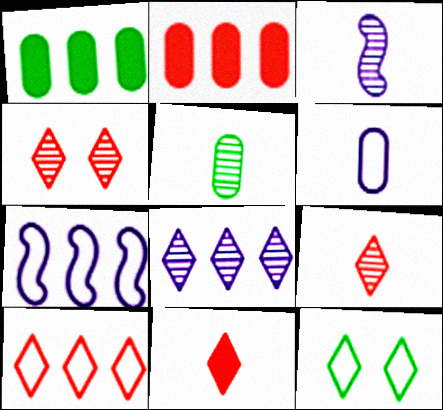[[2, 3, 12], 
[3, 5, 9], 
[4, 10, 11], 
[8, 11, 12]]